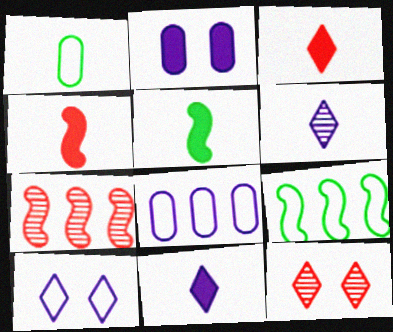[[1, 4, 6], 
[5, 8, 12]]